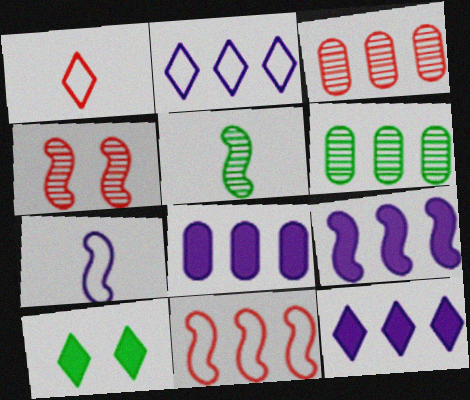[[3, 7, 10], 
[6, 11, 12], 
[8, 9, 12]]